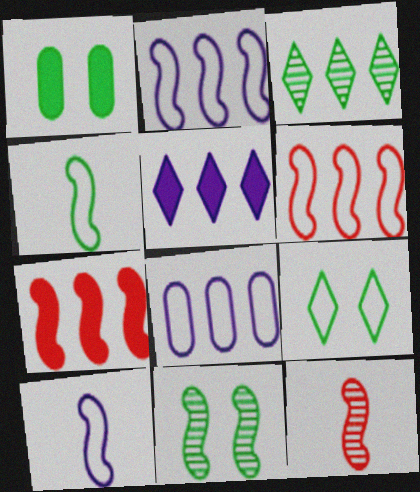[[1, 3, 4], 
[1, 9, 11], 
[3, 7, 8], 
[7, 10, 11]]